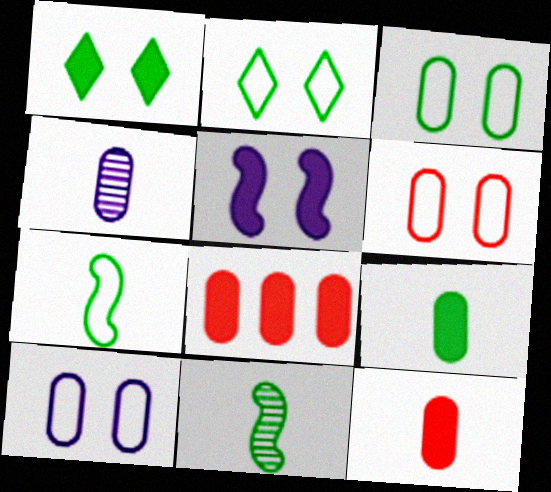[[3, 4, 8], 
[3, 6, 10]]